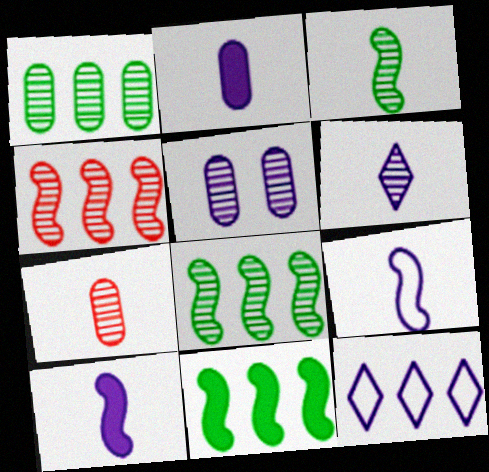[[1, 5, 7], 
[2, 6, 9], 
[3, 6, 7], 
[5, 10, 12]]